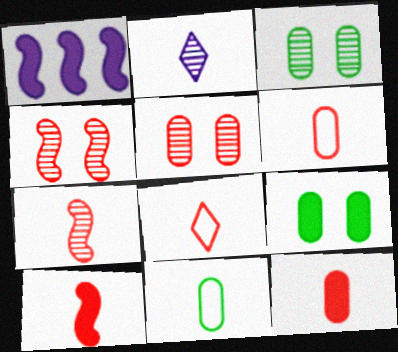[[1, 3, 8], 
[2, 10, 11], 
[7, 8, 12]]